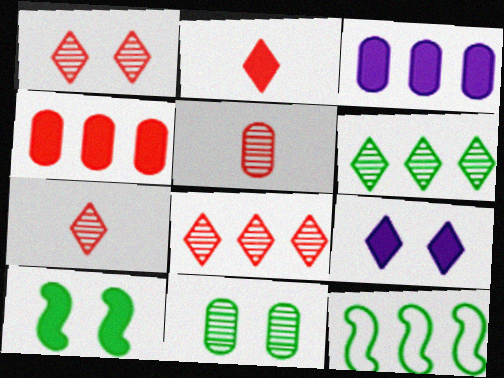[[1, 7, 8], 
[2, 3, 10], 
[3, 8, 12], 
[5, 9, 12]]